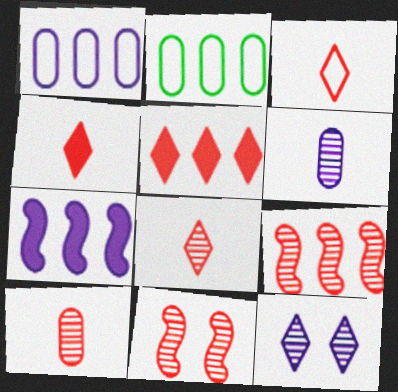[[3, 4, 8]]